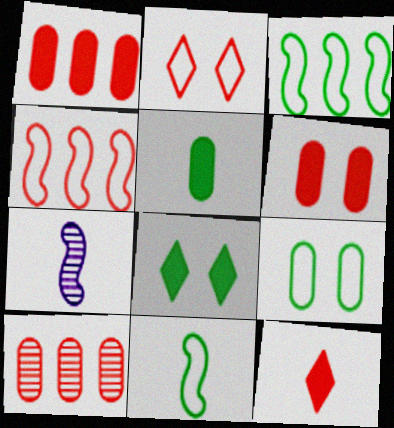[]